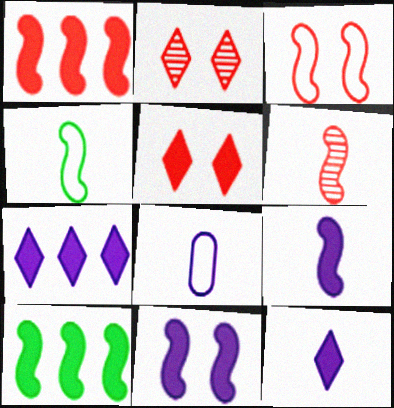[[1, 3, 6], 
[2, 8, 10], 
[4, 6, 9]]